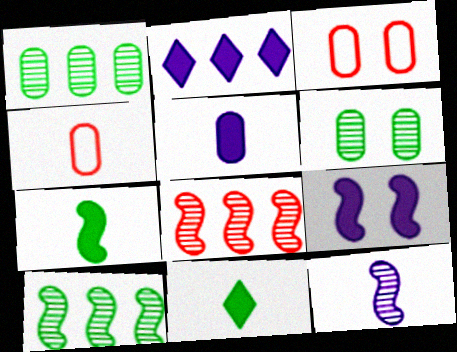[[1, 3, 5], 
[2, 5, 9], 
[4, 11, 12]]